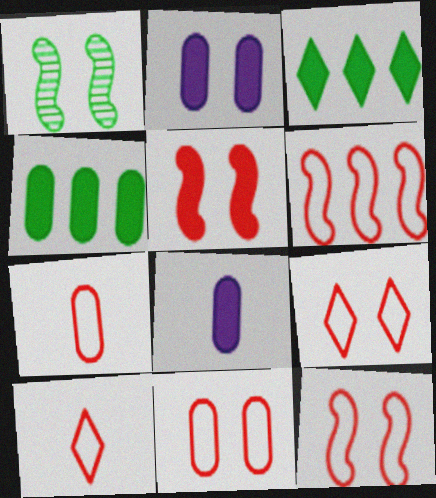[[1, 2, 9], 
[3, 5, 8], 
[6, 7, 9], 
[6, 10, 11], 
[9, 11, 12]]